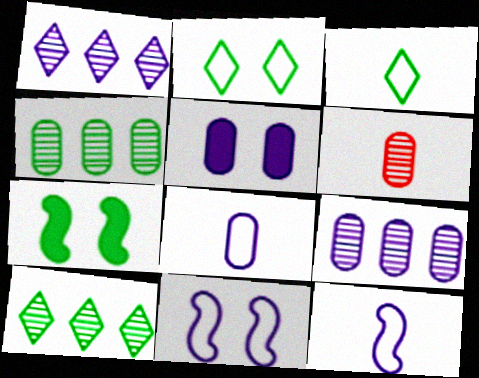[[1, 5, 12], 
[3, 4, 7], 
[5, 8, 9]]